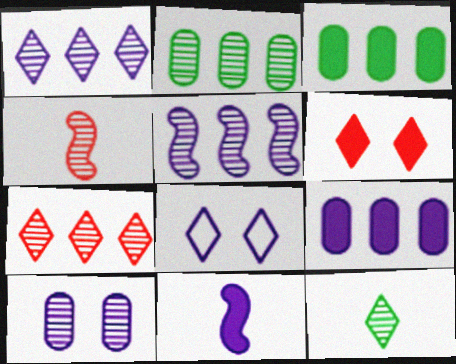[[2, 5, 7], 
[3, 4, 8], 
[3, 6, 11]]